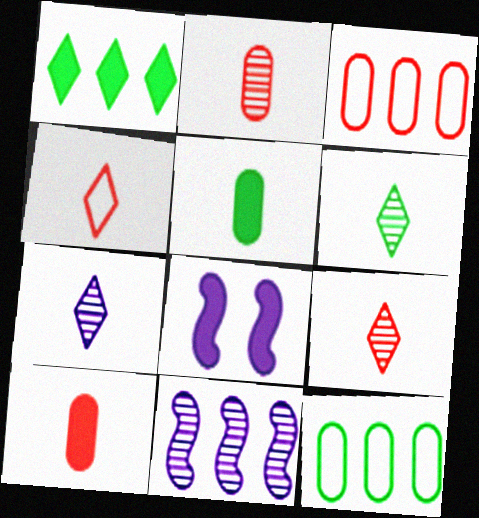[[1, 3, 11], 
[1, 8, 10], 
[3, 6, 8], 
[6, 7, 9], 
[8, 9, 12]]